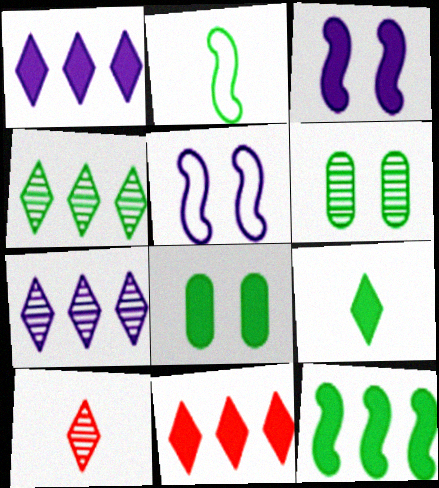[[2, 4, 8], 
[8, 9, 12]]